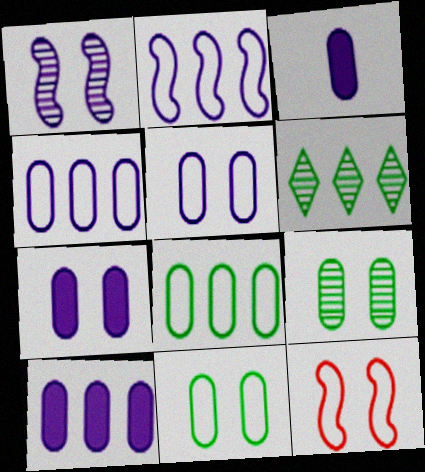[[3, 6, 12], 
[3, 7, 10]]